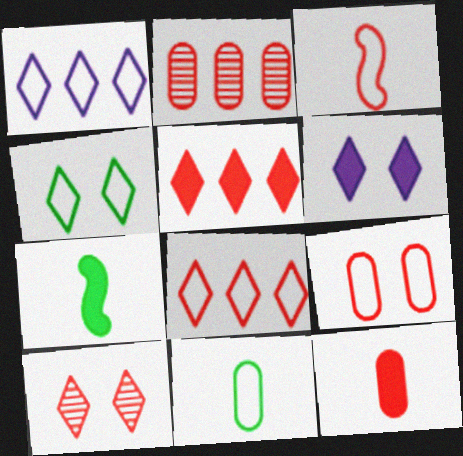[[2, 9, 12], 
[3, 8, 9], 
[4, 6, 10]]